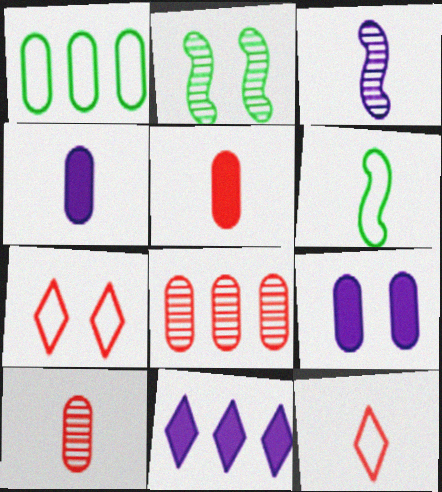[[1, 9, 10], 
[2, 7, 9]]